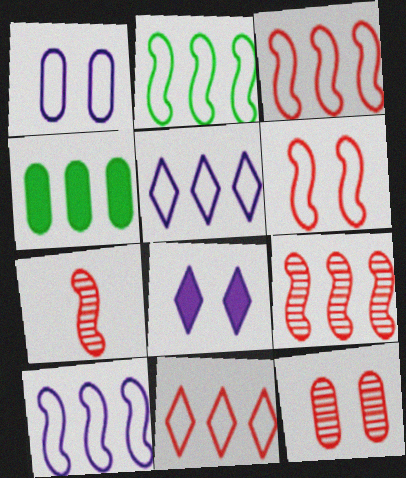[[2, 3, 10], 
[4, 5, 9]]